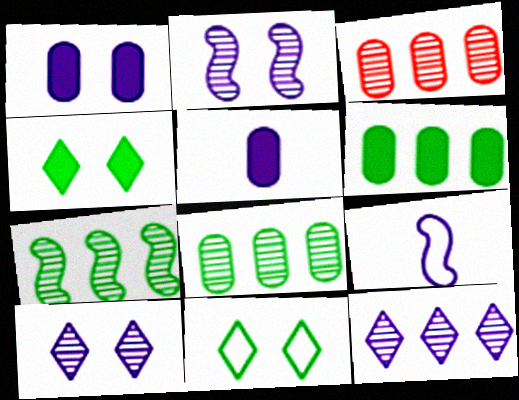[[1, 9, 12], 
[3, 4, 9], 
[3, 7, 12]]